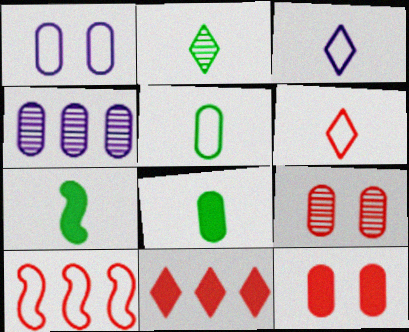[[2, 5, 7], 
[4, 5, 12]]